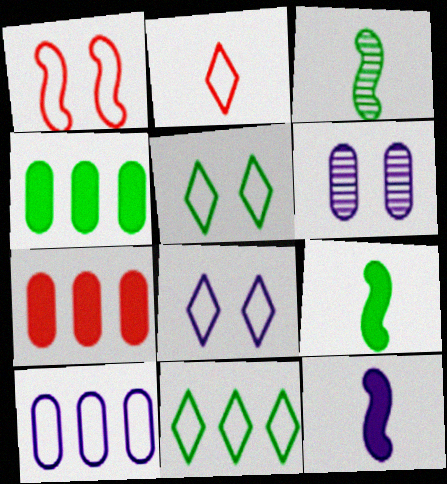[[2, 8, 11], 
[3, 4, 5], 
[3, 7, 8]]